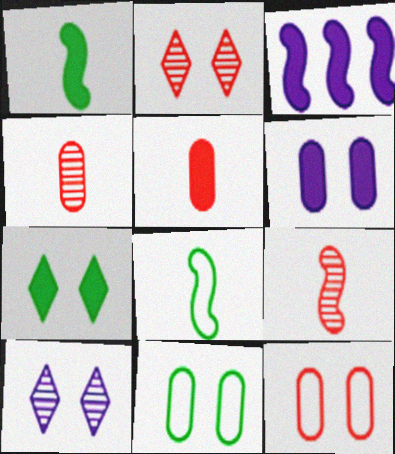[[3, 5, 7]]